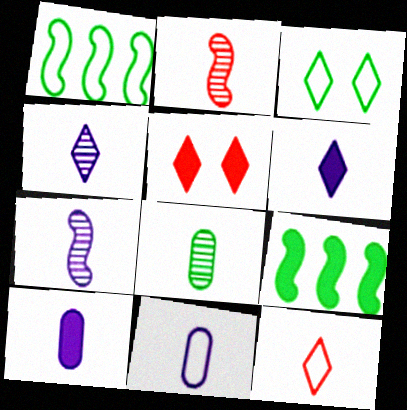[[2, 4, 8], 
[3, 8, 9], 
[5, 9, 10], 
[6, 7, 11]]